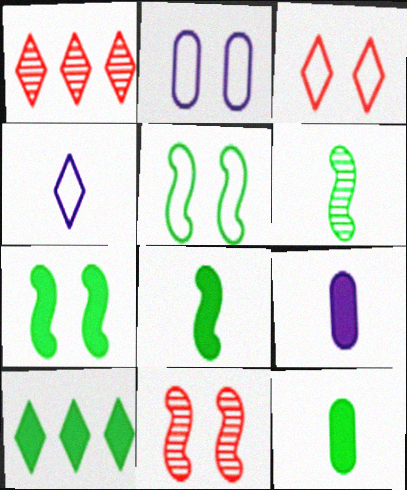[[1, 2, 8], 
[1, 5, 9], 
[2, 3, 5], 
[7, 10, 12]]